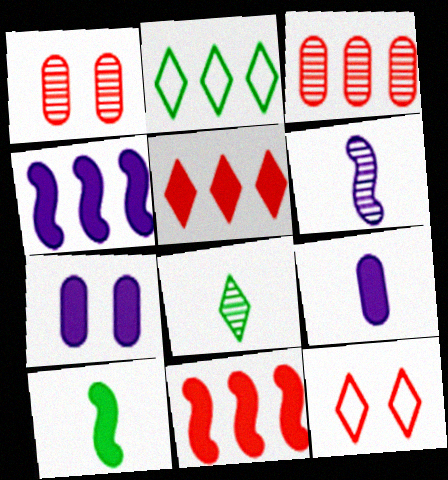[[2, 3, 4], 
[5, 7, 10]]